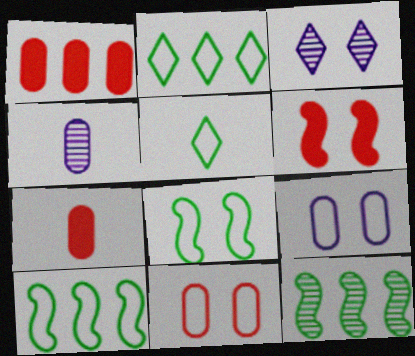[[2, 4, 6], 
[3, 7, 10]]